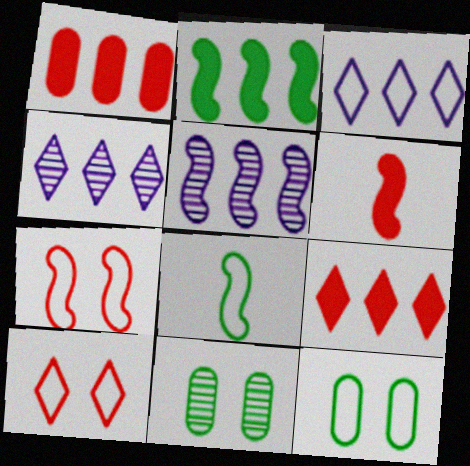[[3, 6, 11], 
[4, 6, 12]]